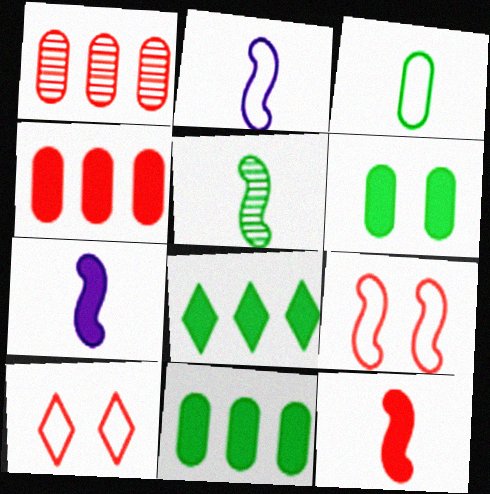[[1, 10, 12], 
[2, 5, 12]]